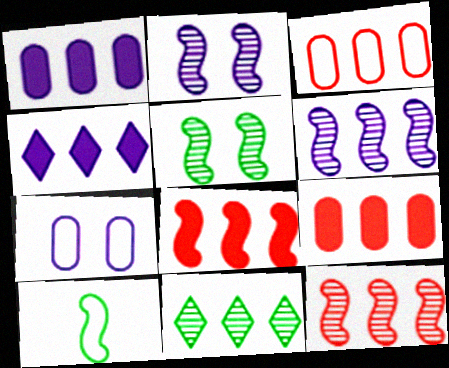[[2, 8, 10]]